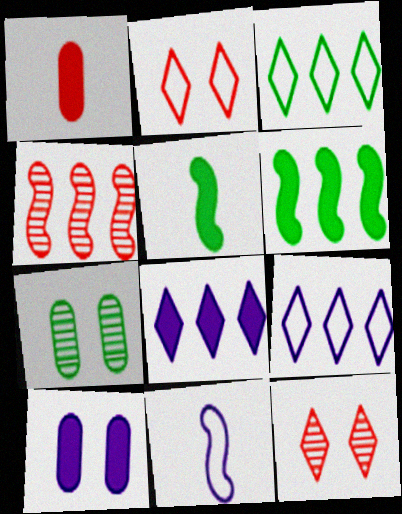[[1, 2, 4], 
[3, 5, 7]]